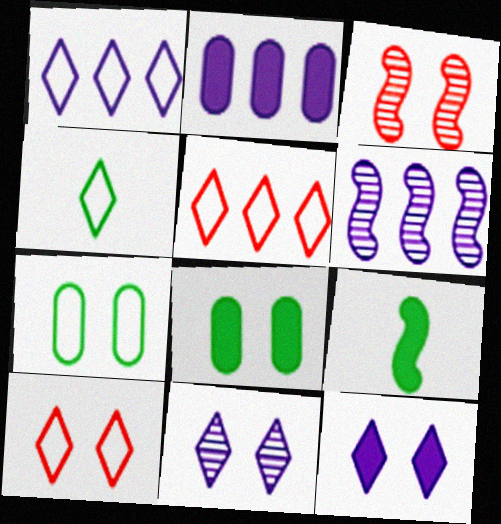[[1, 2, 6], 
[1, 4, 10], 
[2, 3, 4], 
[3, 7, 12]]